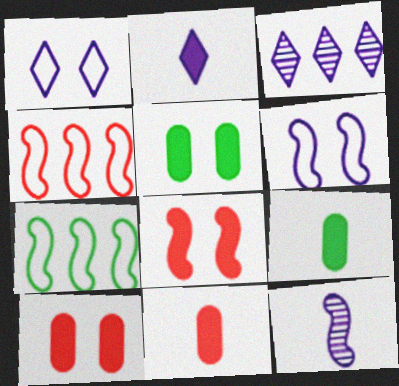[[1, 2, 3], 
[7, 8, 12]]